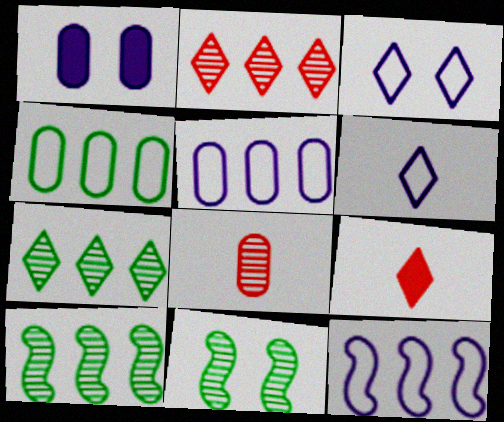[[1, 4, 8], 
[3, 7, 9], 
[5, 9, 11]]